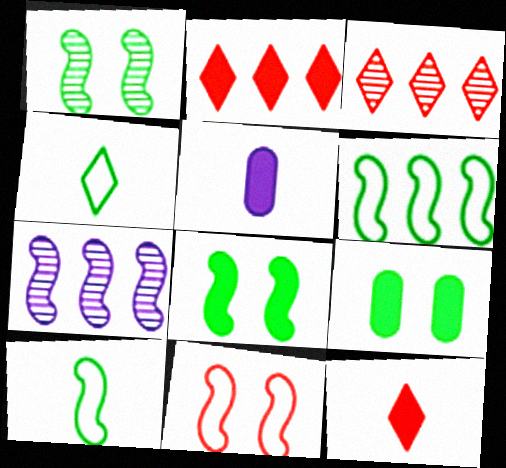[[2, 5, 8]]